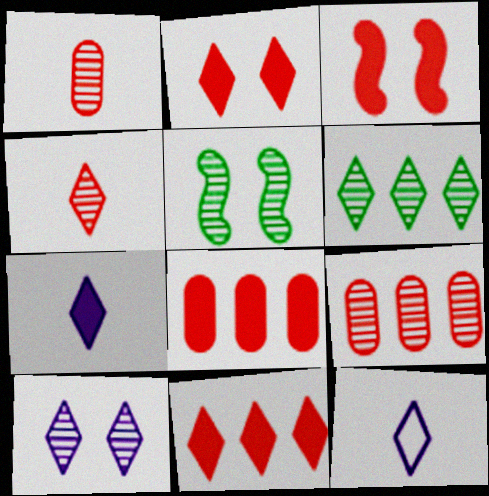[[2, 6, 12], 
[4, 6, 10], 
[5, 8, 12]]